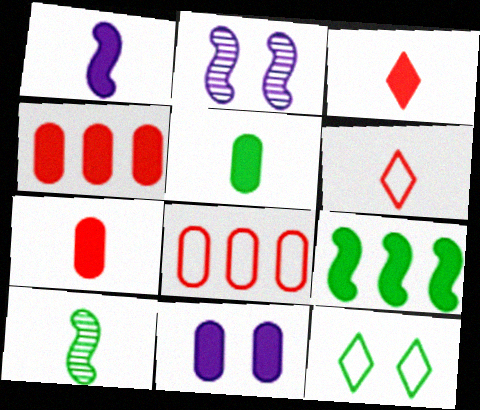[[1, 3, 5], 
[3, 9, 11], 
[4, 5, 11]]